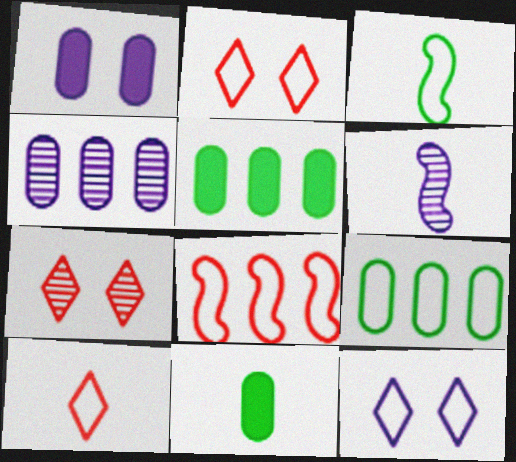[[2, 5, 6], 
[6, 10, 11]]